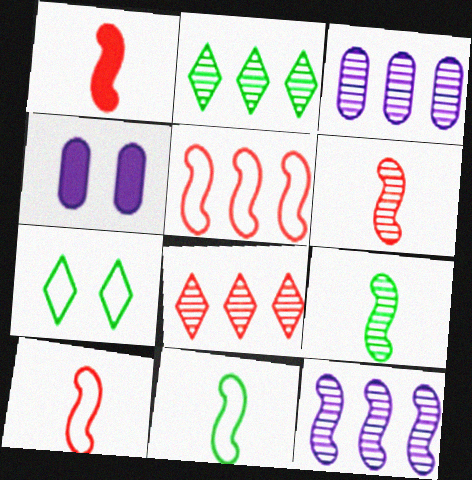[[1, 3, 7], 
[1, 6, 10], 
[2, 4, 10], 
[4, 8, 11]]